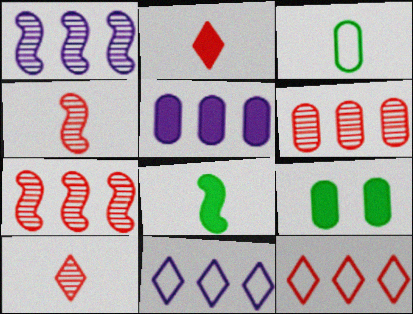[[1, 5, 11], 
[4, 9, 11]]